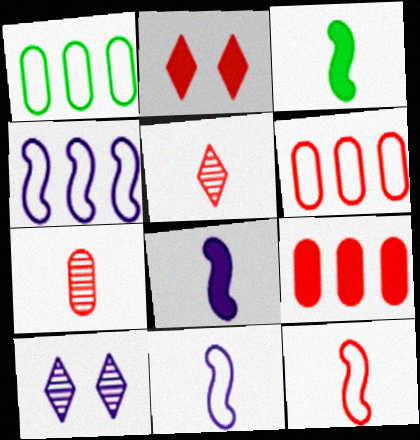[[3, 6, 10]]